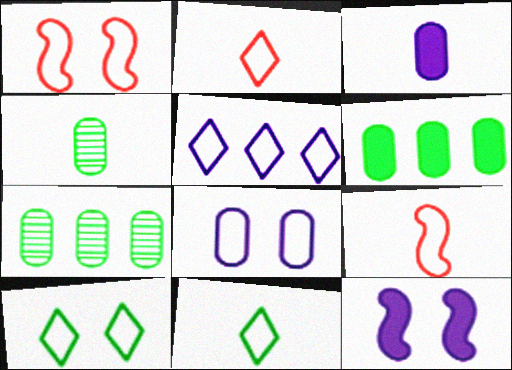[[1, 8, 10], 
[2, 5, 10], 
[2, 7, 12]]